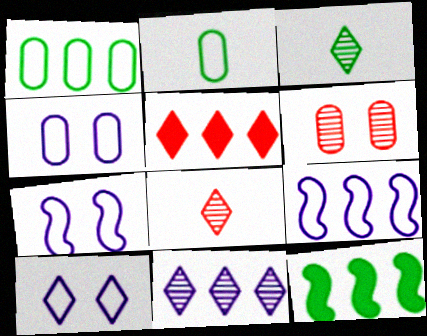[[3, 5, 10], 
[4, 7, 10], 
[4, 8, 12]]